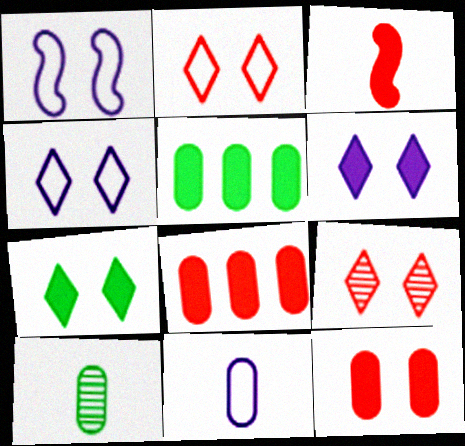[[3, 5, 6], 
[4, 7, 9]]